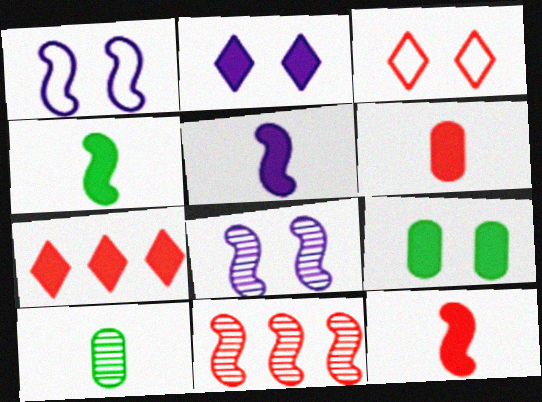[[1, 4, 11], 
[1, 7, 10], 
[3, 6, 11], 
[3, 8, 9], 
[4, 5, 12], 
[5, 7, 9]]